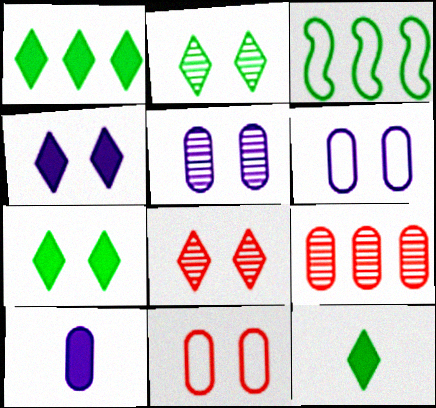[[1, 7, 12], 
[3, 8, 10]]